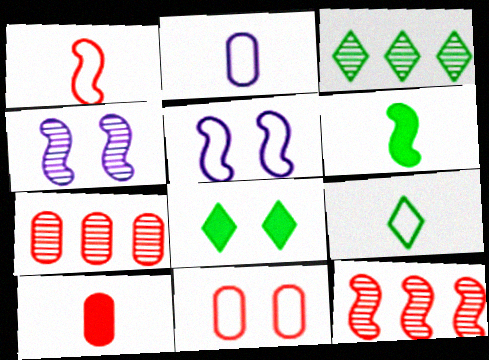[[1, 2, 9], 
[2, 8, 12], 
[3, 5, 10], 
[3, 8, 9], 
[4, 8, 11], 
[5, 6, 12], 
[7, 10, 11]]